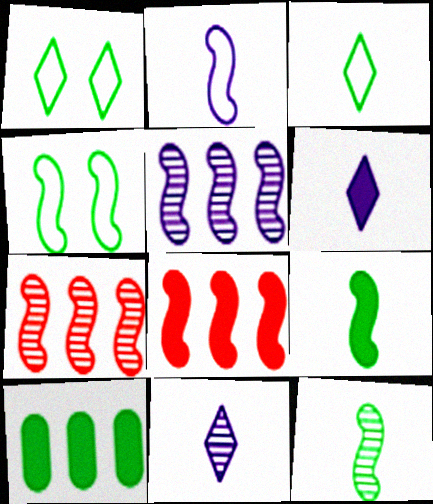[[1, 10, 12]]